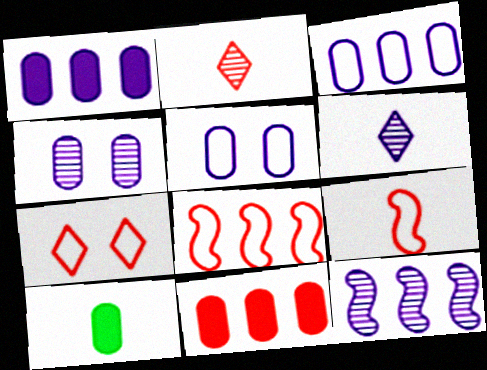[[4, 6, 12], 
[6, 9, 10], 
[7, 10, 12]]